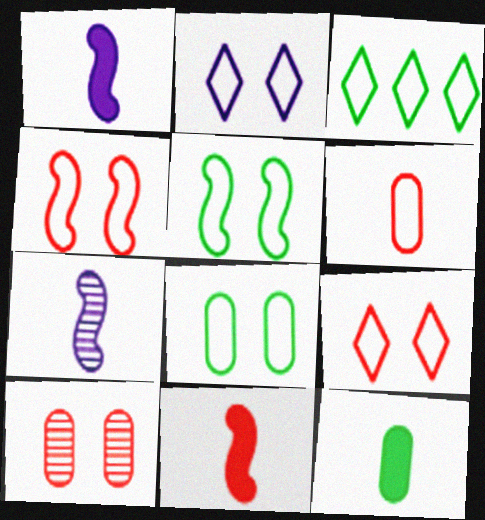[[1, 3, 10], 
[2, 4, 8]]